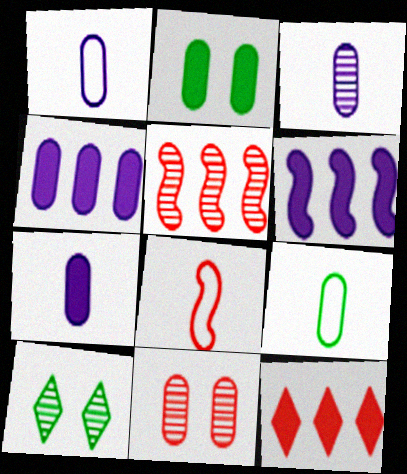[[1, 3, 7], 
[3, 5, 10], 
[4, 8, 10], 
[4, 9, 11], 
[8, 11, 12]]